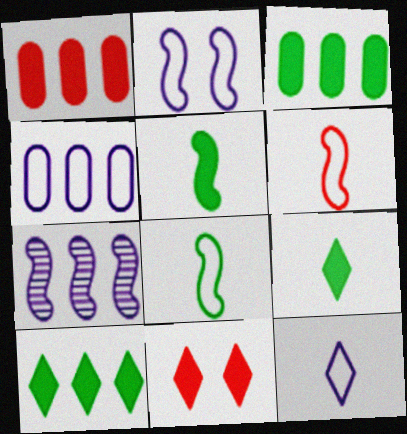[[2, 4, 12]]